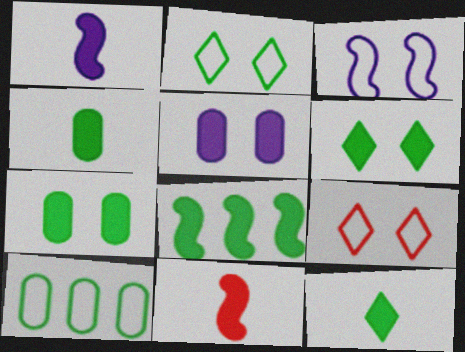[[4, 6, 8], 
[7, 8, 12]]